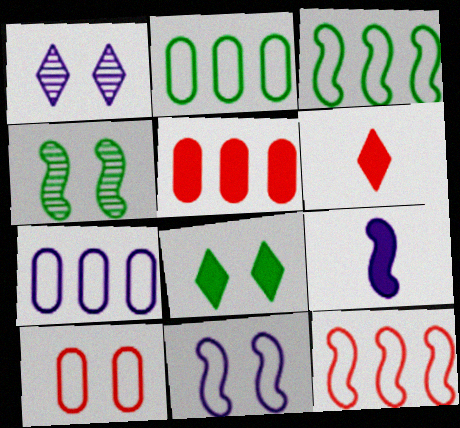[[1, 7, 9], 
[4, 6, 7], 
[4, 9, 12], 
[5, 8, 9]]